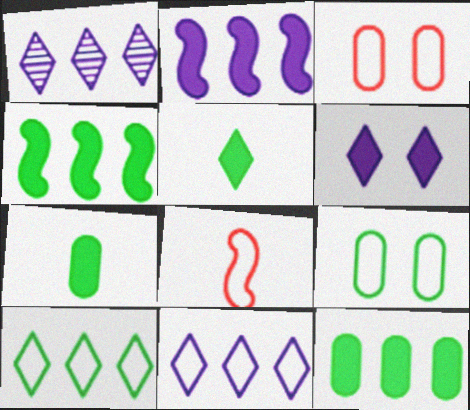[[8, 9, 11]]